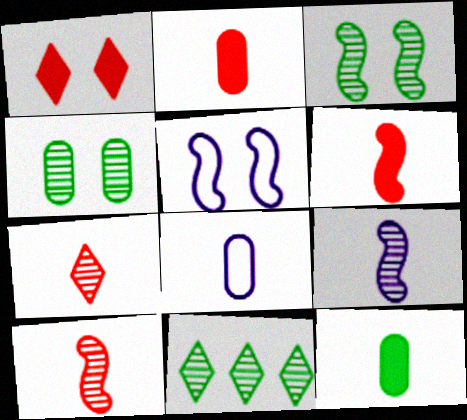[[1, 4, 5], 
[2, 5, 11]]